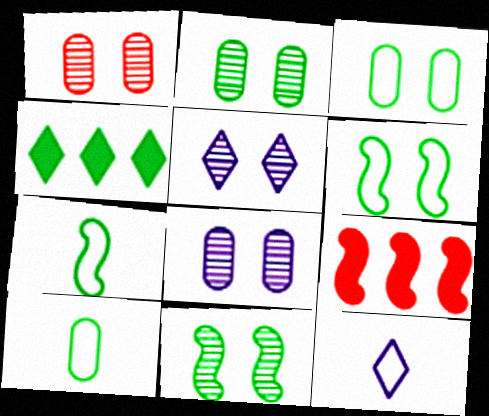[[1, 2, 8], 
[1, 5, 11], 
[2, 4, 7], 
[2, 9, 12], 
[4, 10, 11], 
[5, 9, 10]]